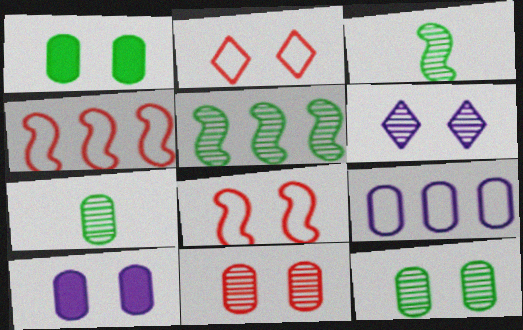[[1, 6, 8]]